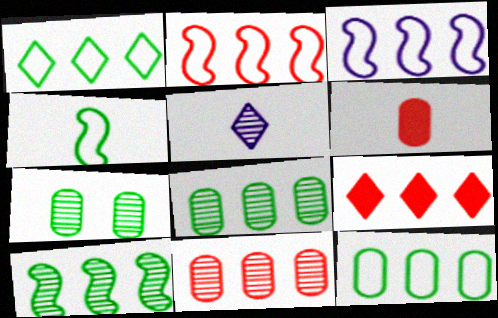[[2, 9, 11], 
[3, 8, 9], 
[4, 5, 6]]